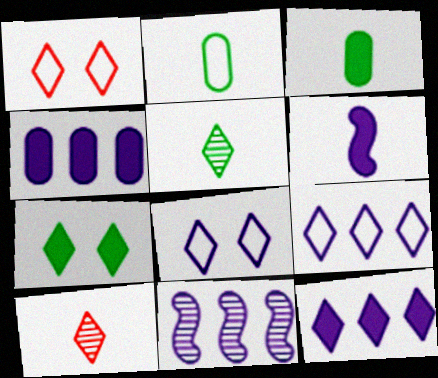[[1, 3, 11], 
[1, 5, 12], 
[2, 6, 10], 
[4, 9, 11], 
[7, 9, 10]]